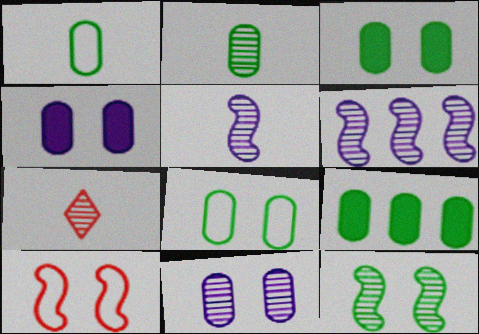[[2, 5, 7], 
[2, 8, 9]]